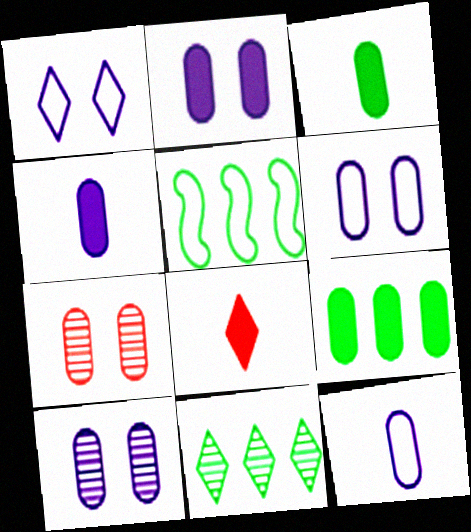[[1, 8, 11], 
[2, 6, 10], 
[5, 8, 10], 
[5, 9, 11], 
[7, 9, 12]]